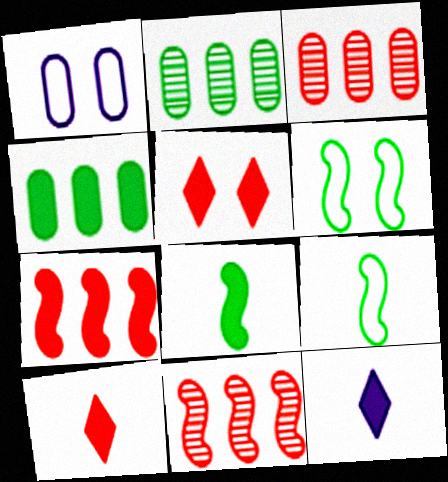[[3, 6, 12]]